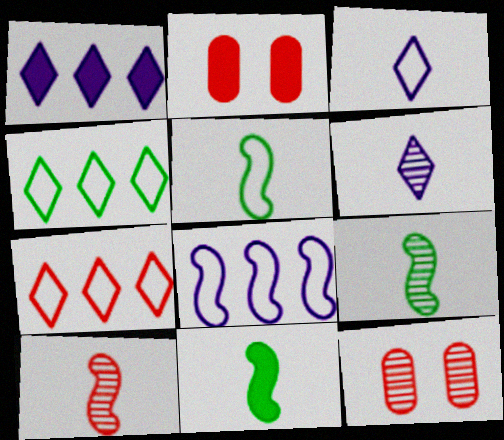[[1, 2, 11], 
[1, 5, 12], 
[2, 7, 10], 
[5, 9, 11]]